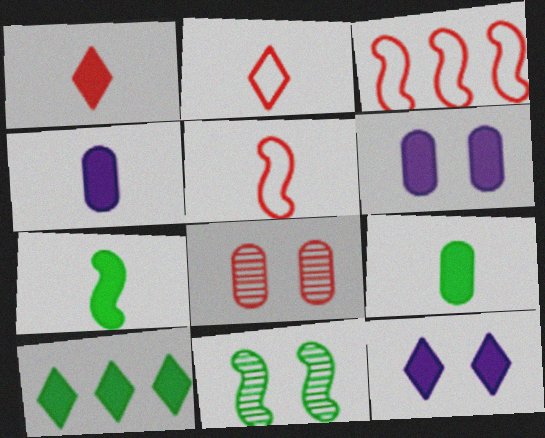[[1, 3, 8], 
[1, 4, 7], 
[1, 10, 12]]